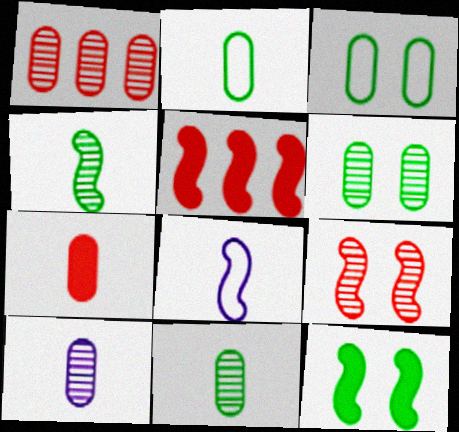[[1, 6, 10], 
[2, 7, 10]]